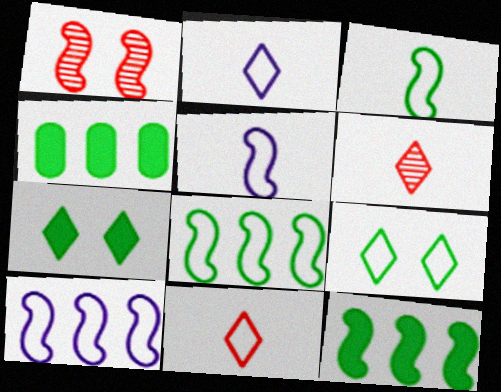[[1, 2, 4], 
[1, 5, 12]]